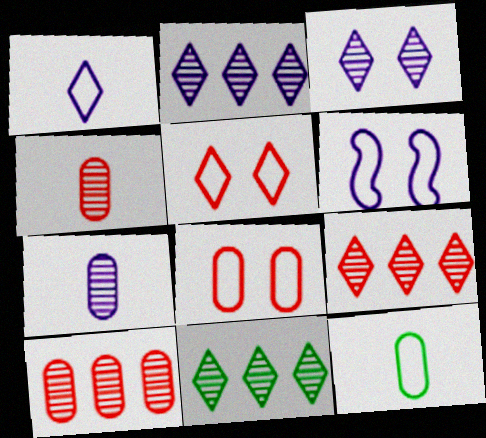[[2, 9, 11]]